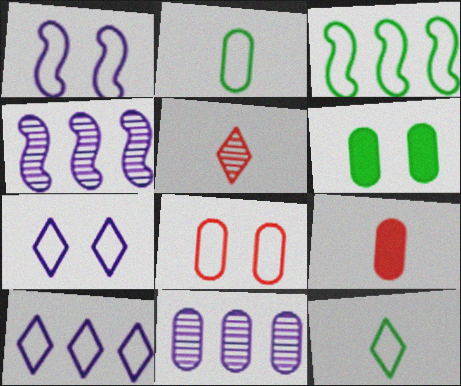[]